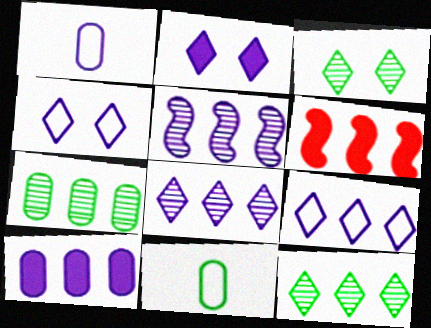[[1, 2, 5], 
[1, 3, 6], 
[5, 9, 10], 
[6, 7, 9]]